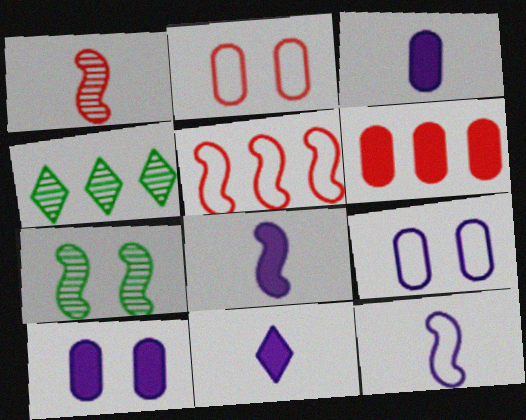[[2, 4, 8], 
[3, 8, 11], 
[5, 7, 8]]